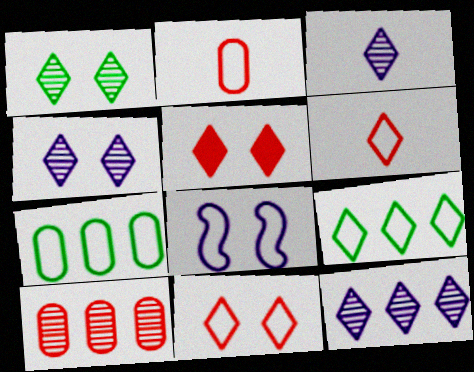[[2, 8, 9], 
[3, 4, 12], 
[3, 5, 9], 
[6, 7, 8]]